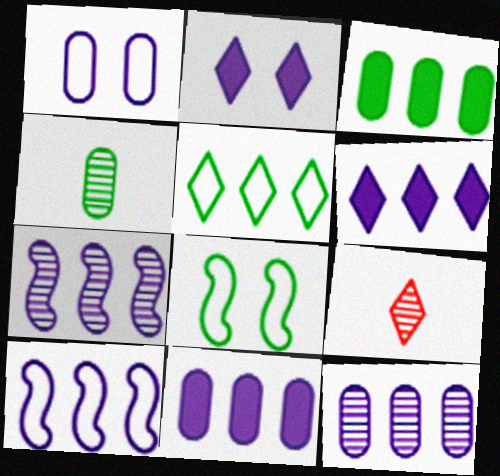[[2, 5, 9], 
[6, 10, 12], 
[8, 9, 11]]